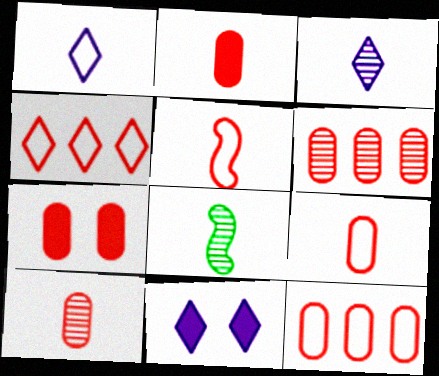[[1, 2, 8], 
[2, 9, 10], 
[3, 8, 10], 
[6, 7, 9], 
[7, 10, 12], 
[8, 11, 12]]